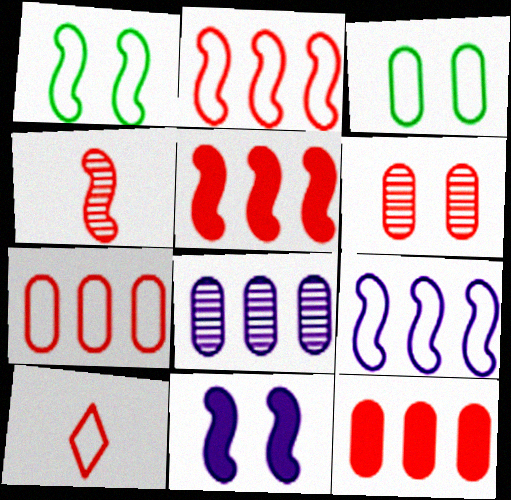[[3, 9, 10], 
[5, 6, 10]]